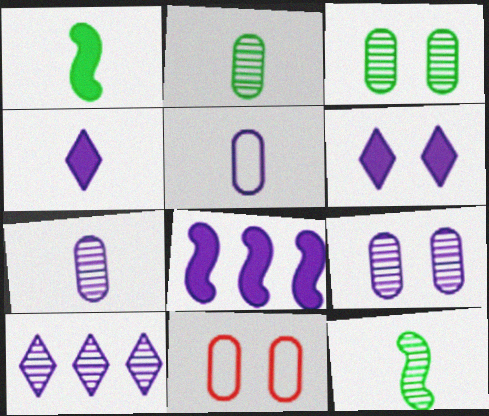[[1, 10, 11]]